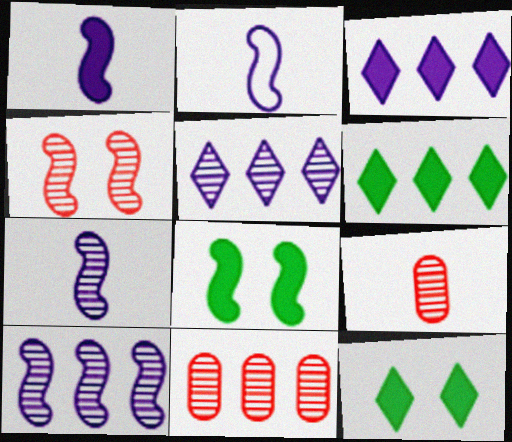[[1, 2, 7], 
[2, 11, 12]]